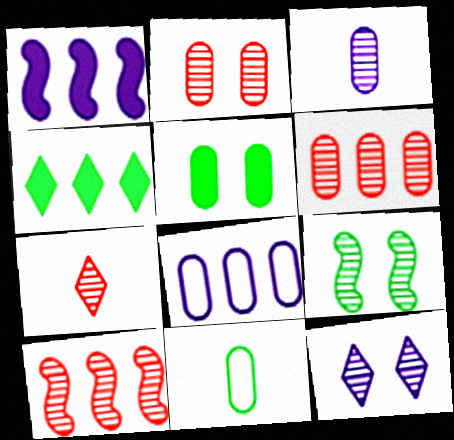[[2, 7, 10], 
[2, 9, 12], 
[4, 8, 10], 
[4, 9, 11]]